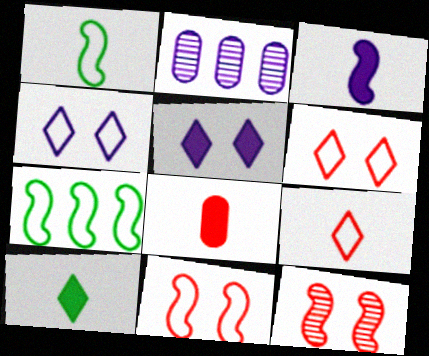[[2, 3, 4], 
[2, 10, 11], 
[3, 7, 12], 
[3, 8, 10]]